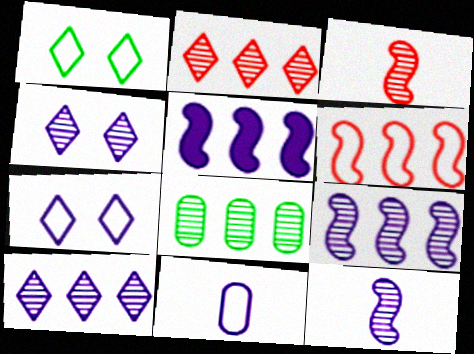[[1, 6, 11], 
[2, 8, 9], 
[3, 4, 8], 
[4, 5, 11]]